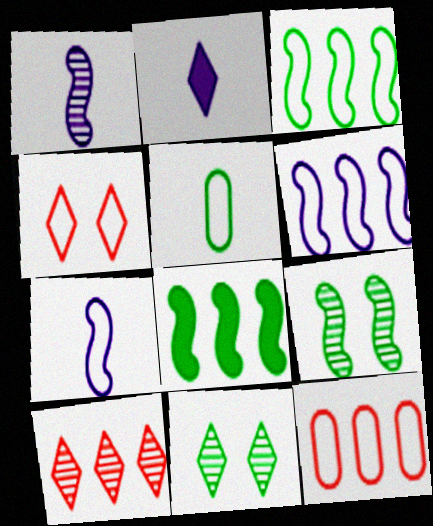[[2, 9, 12], 
[4, 5, 6], 
[5, 8, 11]]